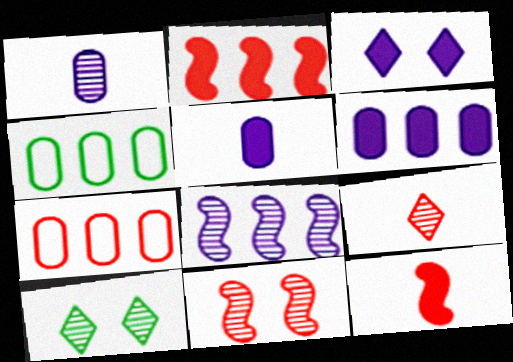[]